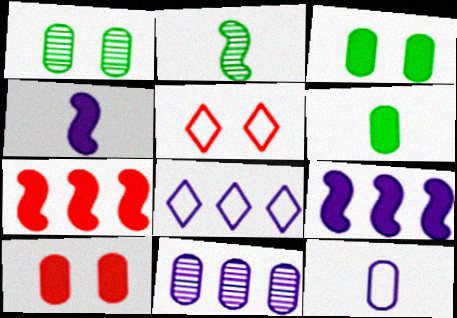[[2, 8, 10], 
[8, 9, 11]]